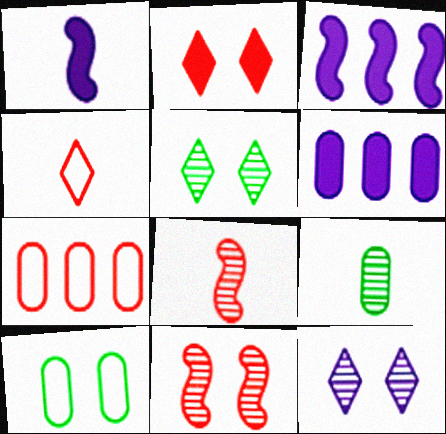[[1, 4, 9], 
[1, 5, 7], 
[2, 7, 8]]